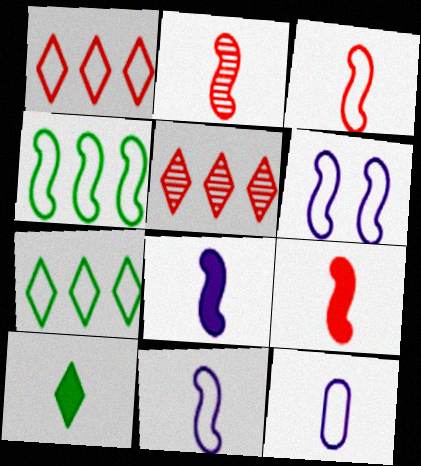[[2, 3, 9], 
[2, 10, 12], 
[3, 4, 6]]